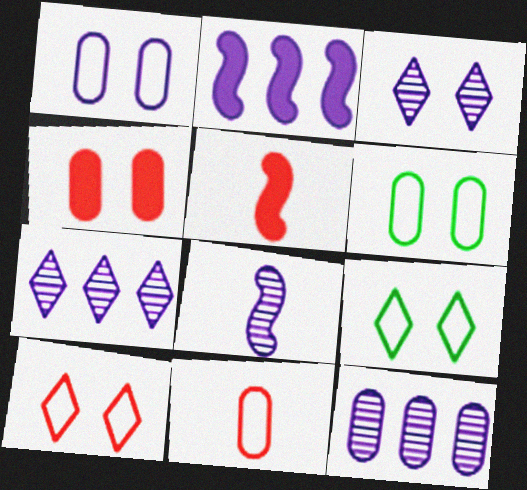[[3, 8, 12], 
[5, 6, 7], 
[5, 9, 12]]